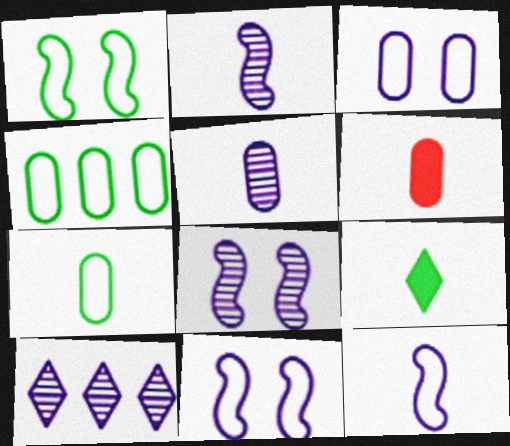[[1, 6, 10], 
[5, 6, 7], 
[5, 8, 10]]